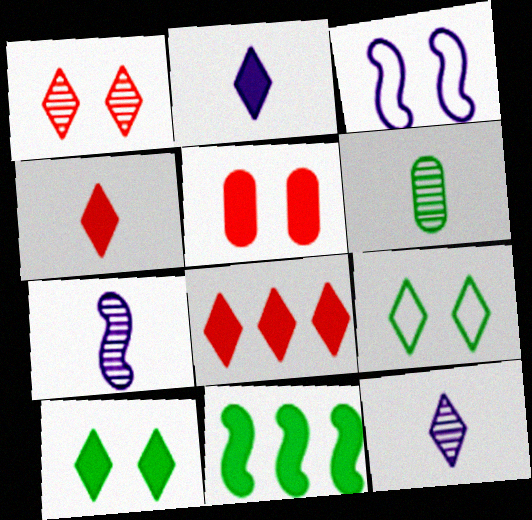[[2, 5, 11], 
[2, 8, 10], 
[3, 6, 8], 
[6, 9, 11], 
[8, 9, 12]]